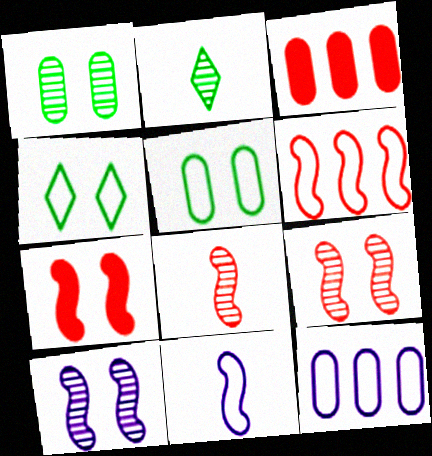[[2, 7, 12], 
[6, 7, 8]]